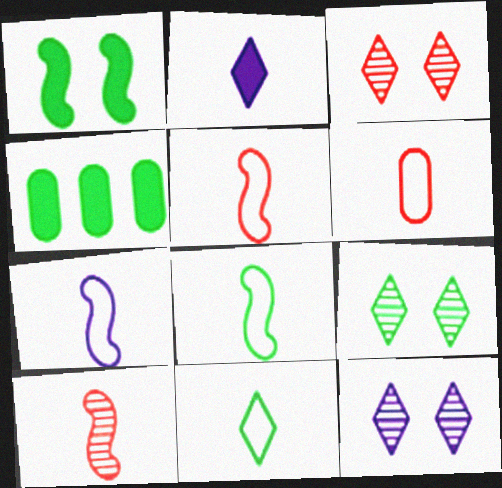[[3, 4, 7], 
[3, 9, 12], 
[4, 5, 12], 
[4, 8, 9], 
[5, 7, 8], 
[6, 7, 11]]